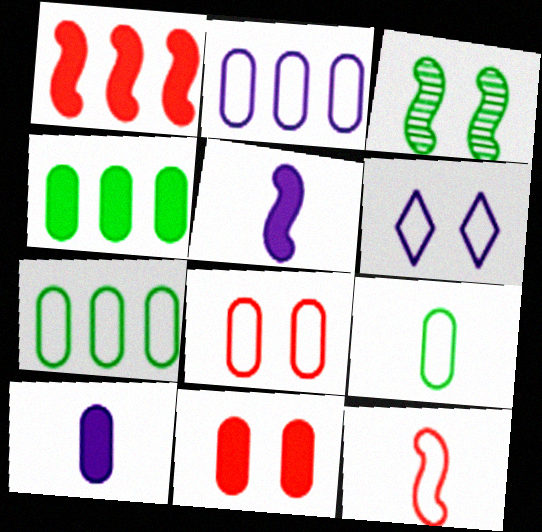[[2, 8, 9], 
[3, 6, 11], 
[4, 10, 11], 
[6, 7, 12]]